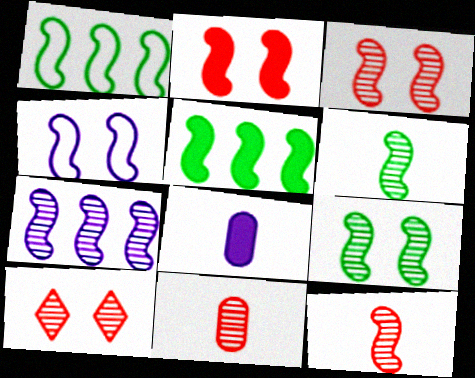[[1, 8, 10], 
[2, 4, 9], 
[3, 6, 7], 
[4, 5, 12], 
[7, 9, 12]]